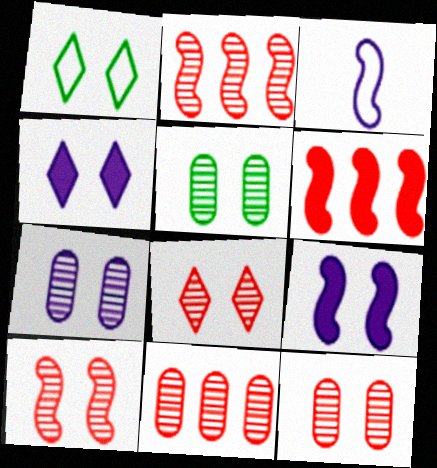[[1, 4, 8], 
[1, 9, 12], 
[5, 7, 12], 
[8, 10, 12]]